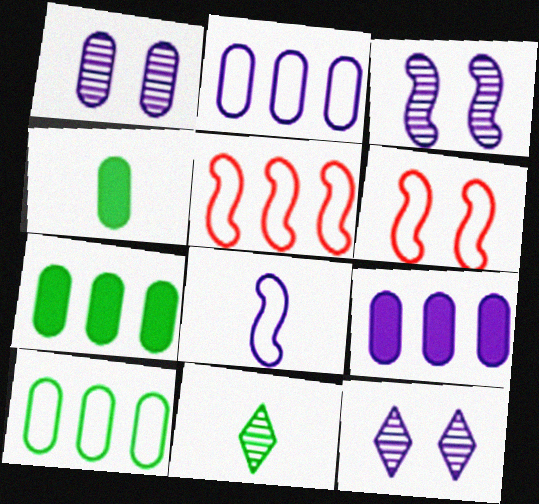[[1, 3, 12], 
[4, 5, 12], 
[6, 9, 11], 
[8, 9, 12]]